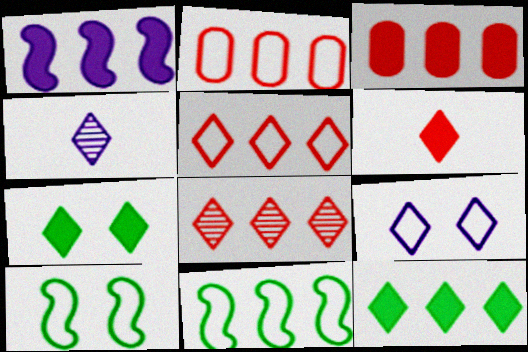[[1, 3, 12], 
[3, 4, 10], 
[4, 5, 7]]